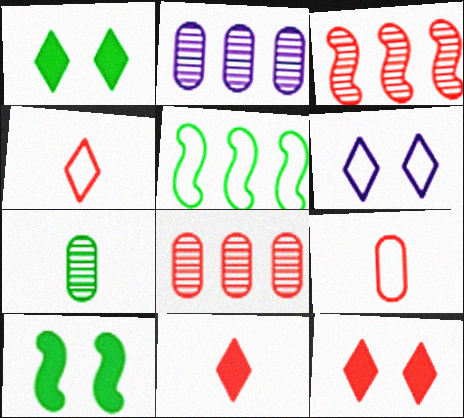[[1, 5, 7], 
[2, 4, 10], 
[3, 9, 12], 
[5, 6, 9]]